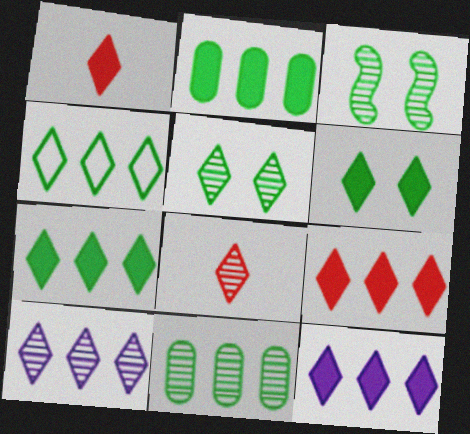[[1, 6, 12], 
[4, 9, 10], 
[5, 8, 10], 
[7, 9, 12]]